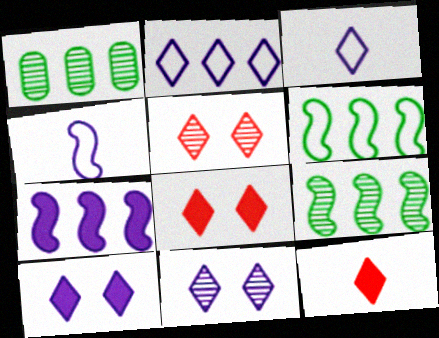[[1, 4, 8]]